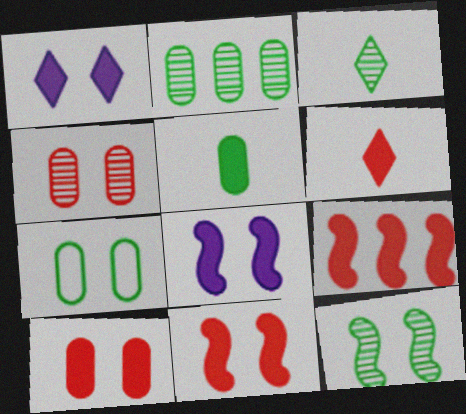[[1, 5, 9], 
[2, 3, 12], 
[2, 5, 7], 
[6, 9, 10]]